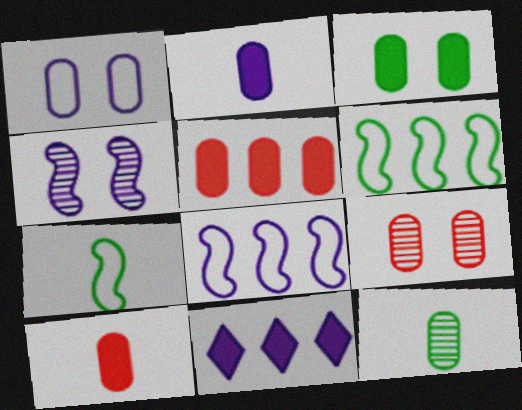[[1, 3, 9], 
[1, 5, 12], 
[2, 3, 5], 
[7, 9, 11]]